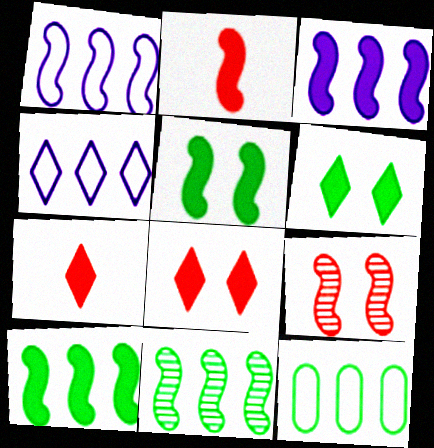[[2, 3, 5]]